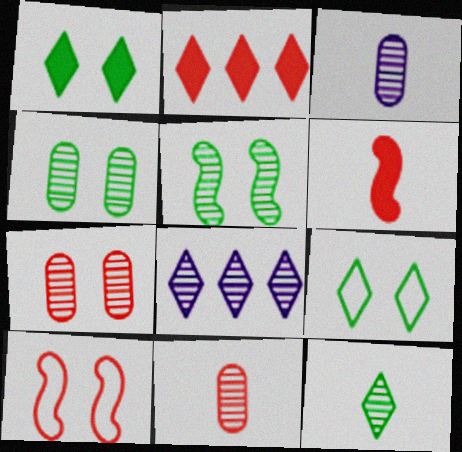[[2, 10, 11], 
[5, 8, 11]]